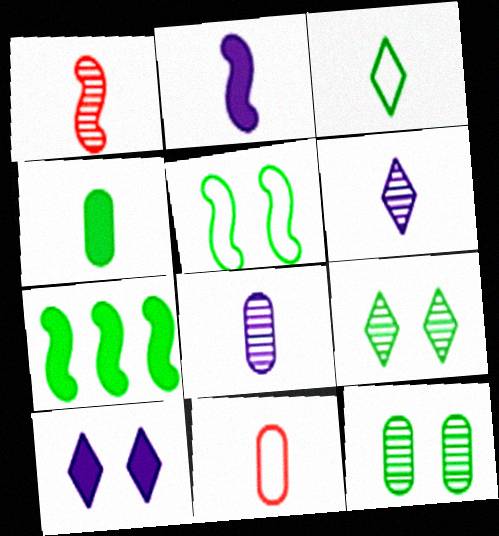[[3, 7, 12], 
[4, 8, 11]]